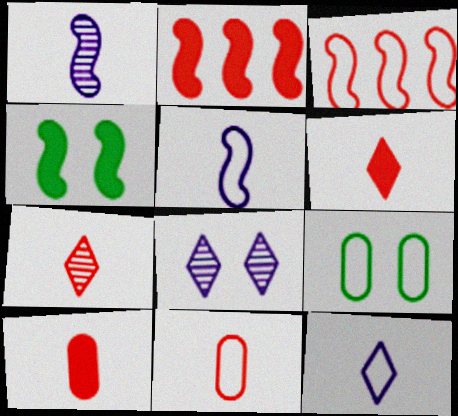[[1, 3, 4], 
[3, 9, 12]]